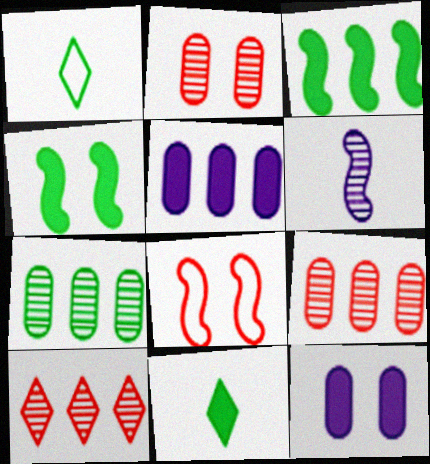[[1, 4, 7], 
[3, 6, 8]]